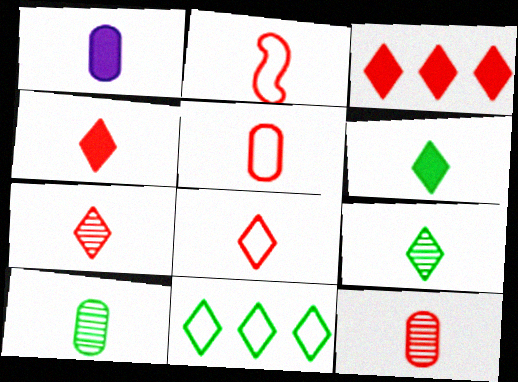[[1, 2, 9], 
[1, 5, 10], 
[2, 4, 12], 
[2, 5, 8], 
[4, 7, 8]]